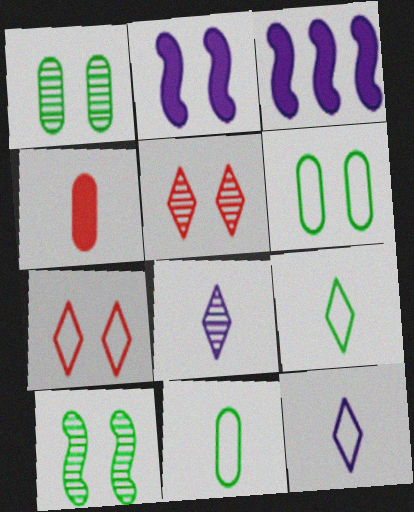[[1, 2, 7], 
[2, 5, 6], 
[3, 5, 11]]